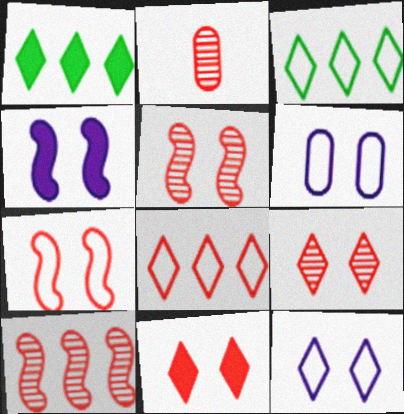[[2, 3, 4], 
[2, 9, 10]]